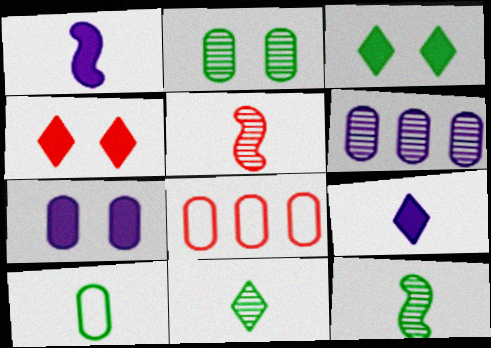[[4, 5, 8], 
[5, 9, 10]]